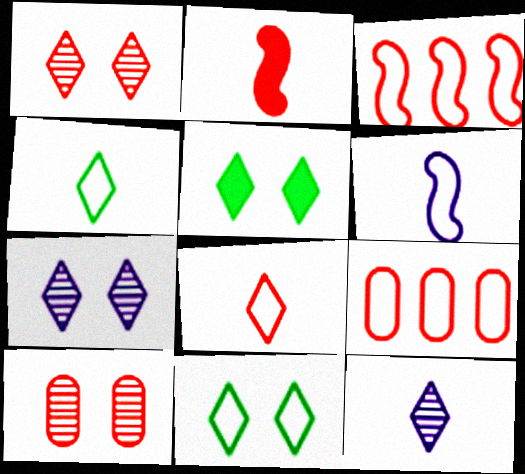[[1, 2, 9], 
[6, 9, 11]]